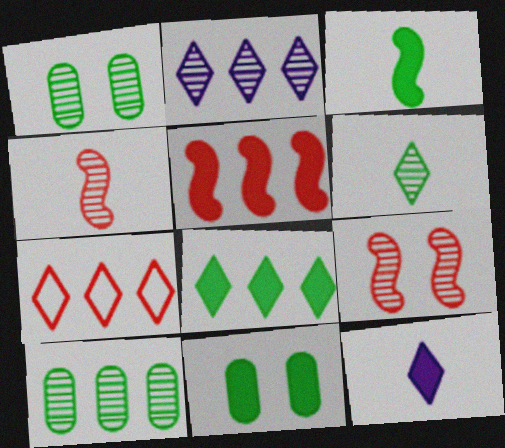[[1, 2, 4], 
[2, 7, 8], 
[3, 8, 11], 
[5, 11, 12]]